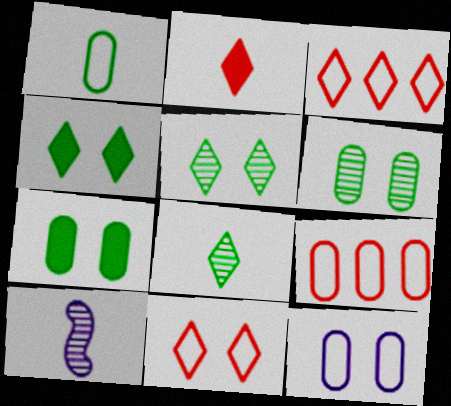[[1, 2, 10], 
[1, 9, 12], 
[3, 7, 10], 
[4, 9, 10]]